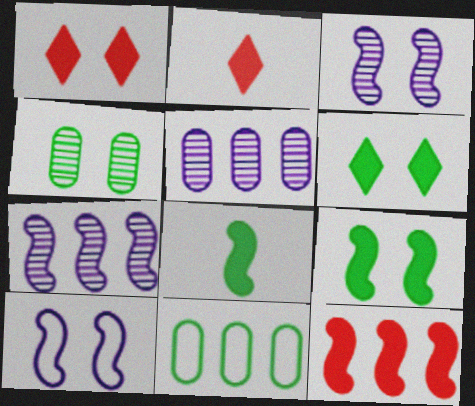[[1, 4, 10], 
[2, 3, 11]]